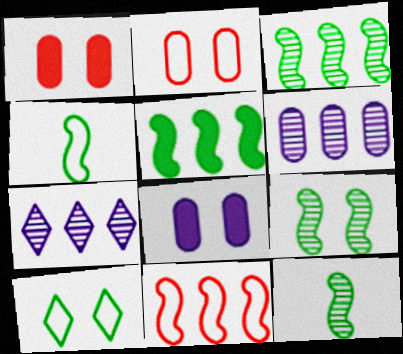[[1, 4, 7], 
[3, 9, 12], 
[4, 5, 9]]